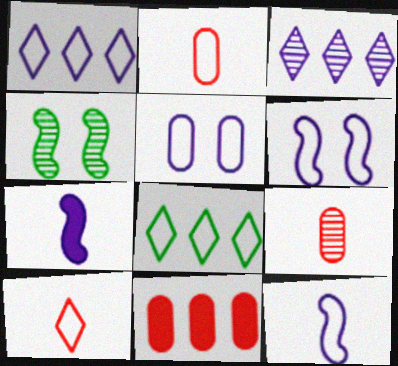[[1, 5, 12], 
[2, 6, 8], 
[3, 4, 9], 
[3, 5, 7]]